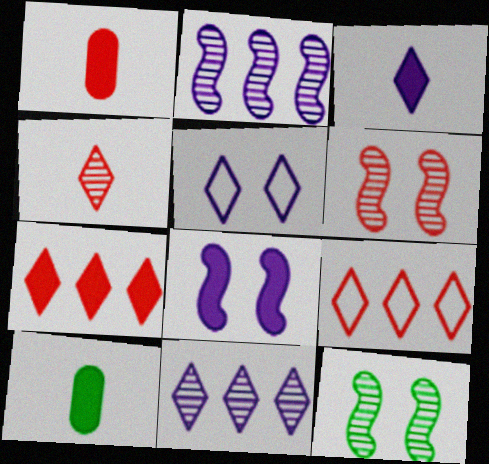[[1, 6, 9], 
[3, 5, 11], 
[7, 8, 10]]